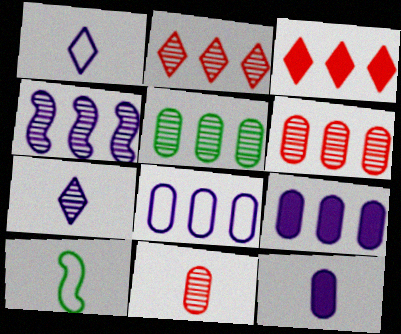[[2, 4, 5]]